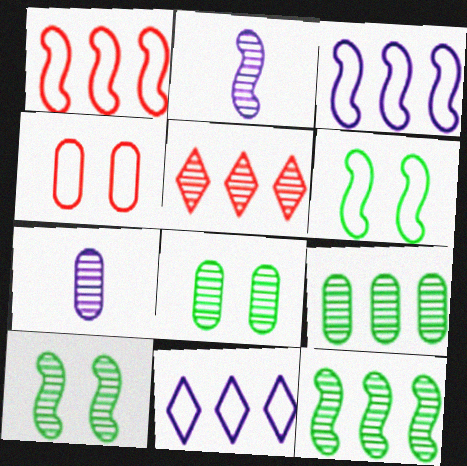[[2, 5, 8], 
[5, 7, 10]]